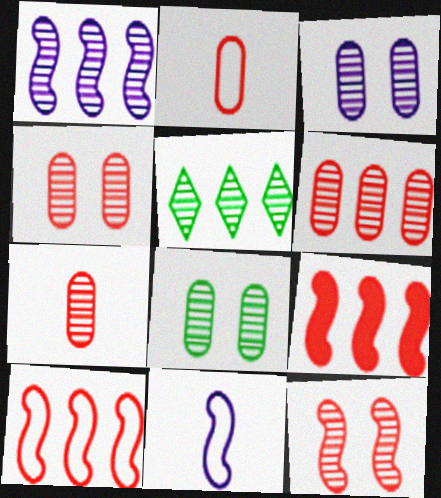[[1, 5, 6], 
[3, 4, 8], 
[4, 6, 7]]